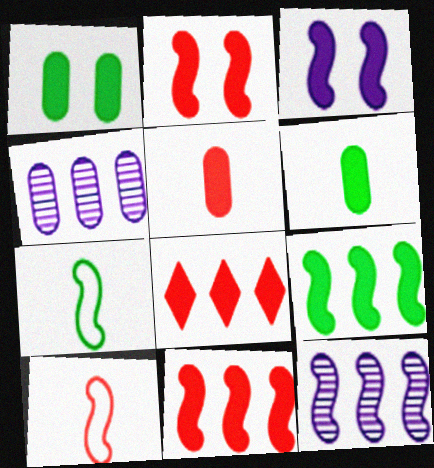[[2, 5, 8], 
[2, 7, 12], 
[3, 6, 8]]